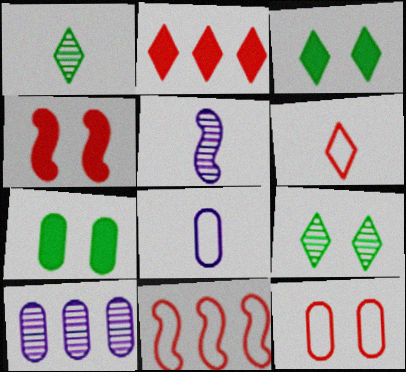[[6, 11, 12]]